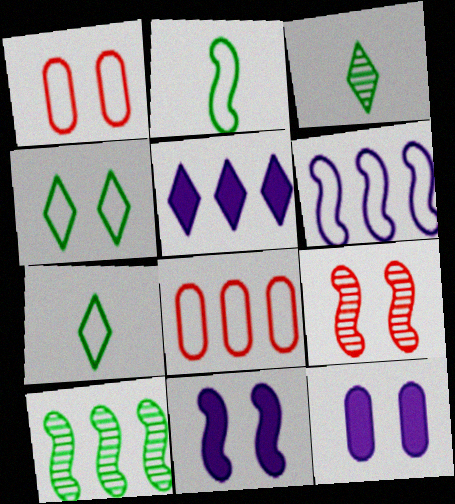[[1, 6, 7], 
[3, 8, 11], 
[4, 9, 12], 
[5, 8, 10]]